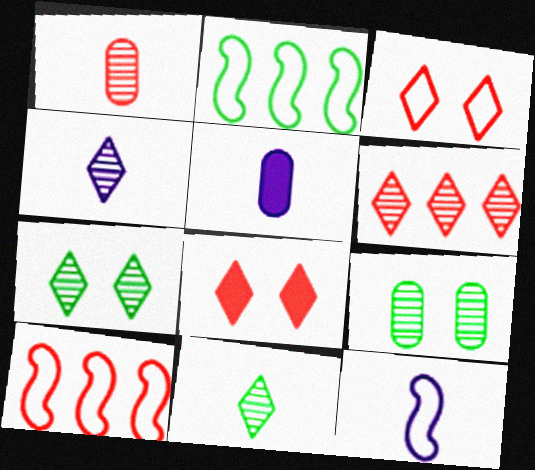[[1, 8, 10], 
[4, 5, 12], 
[4, 6, 7], 
[5, 7, 10]]